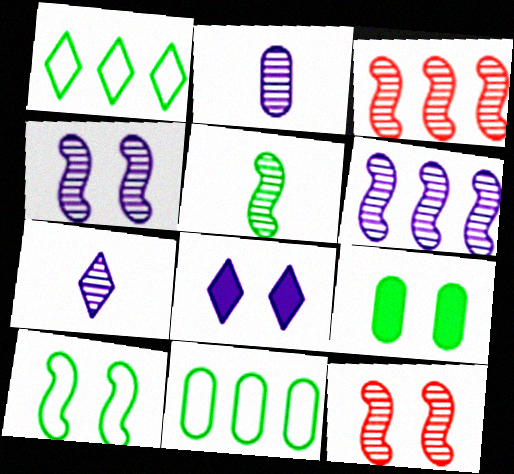[[1, 5, 9], 
[3, 4, 5], 
[5, 6, 12]]